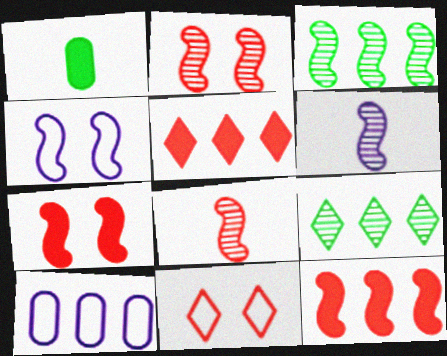[[2, 3, 6], 
[3, 5, 10], 
[9, 10, 12]]